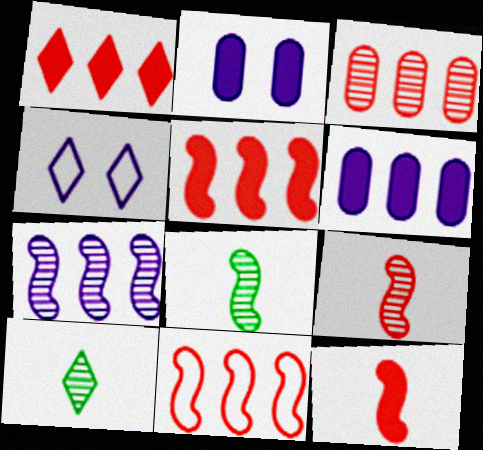[[1, 3, 11], 
[1, 4, 10], 
[2, 10, 11]]